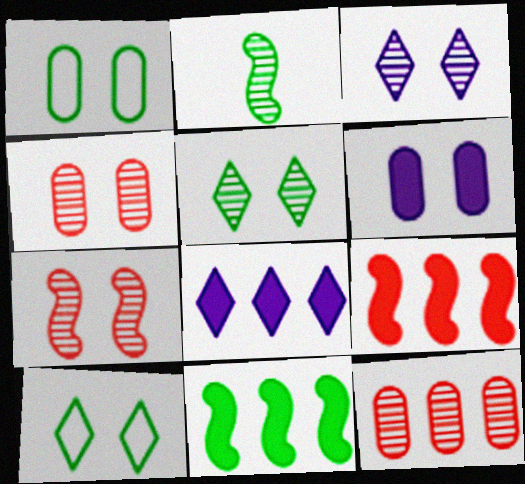[[1, 4, 6], 
[2, 3, 12], 
[6, 7, 10]]